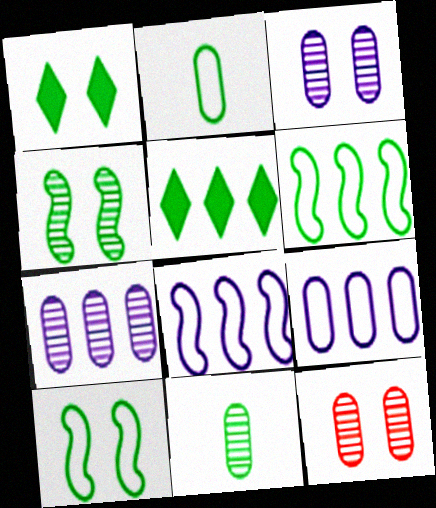[[1, 6, 11], 
[2, 4, 5], 
[5, 10, 11], 
[7, 11, 12]]